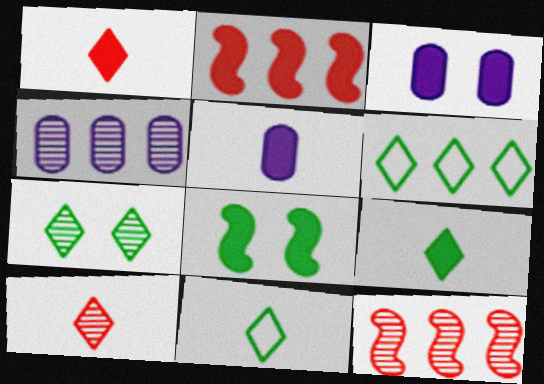[[2, 3, 9], 
[2, 4, 6], 
[3, 11, 12], 
[6, 7, 9]]